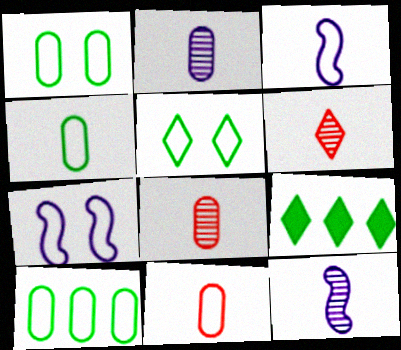[[1, 4, 10], 
[7, 8, 9]]